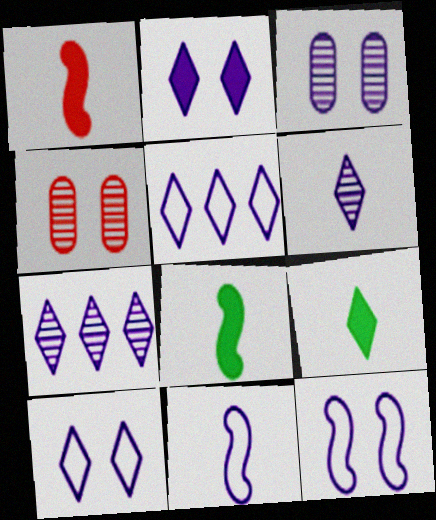[[2, 3, 12], 
[2, 5, 6], 
[4, 5, 8]]